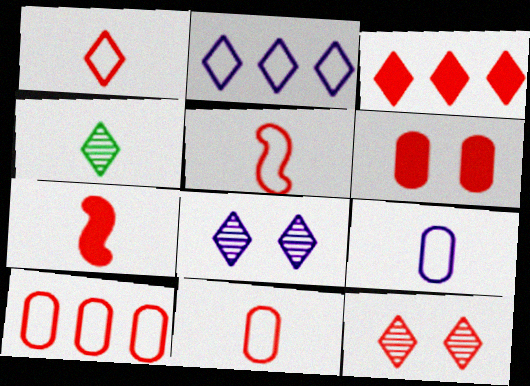[[1, 3, 12], 
[1, 5, 11], 
[3, 6, 7], 
[4, 7, 9], 
[7, 10, 12]]